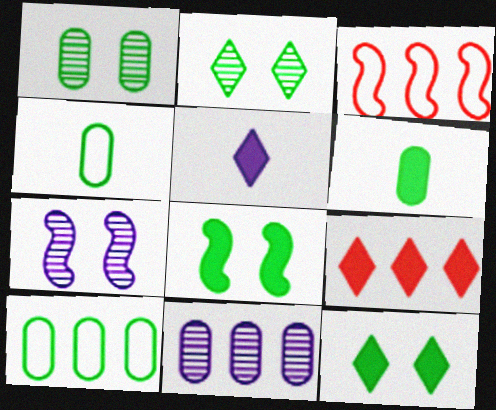[[1, 3, 5], 
[1, 6, 10], 
[4, 7, 9], 
[5, 9, 12]]